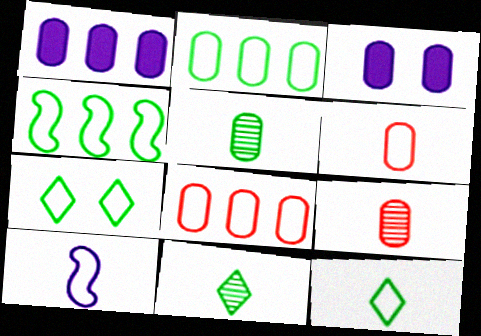[[2, 3, 9], 
[3, 5, 8], 
[6, 10, 12], 
[7, 8, 10]]